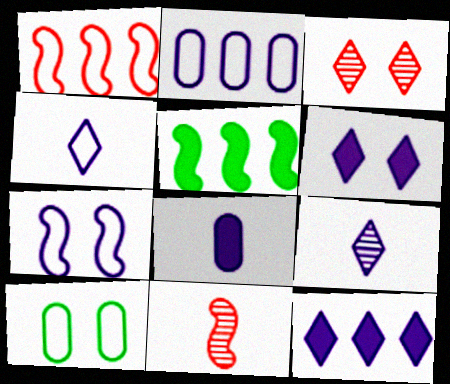[[1, 4, 10], 
[2, 4, 7], 
[5, 7, 11], 
[10, 11, 12]]